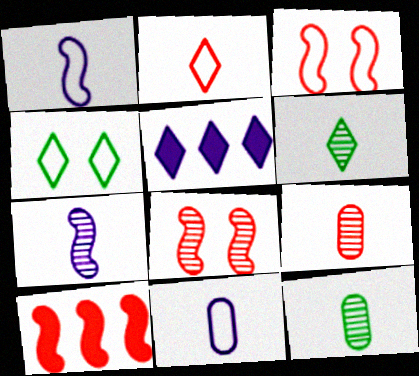[[3, 5, 12], 
[6, 7, 9]]